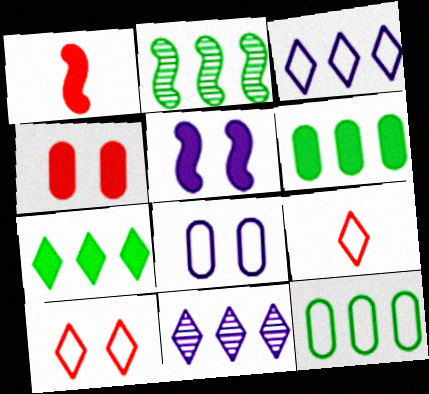[[2, 7, 12]]